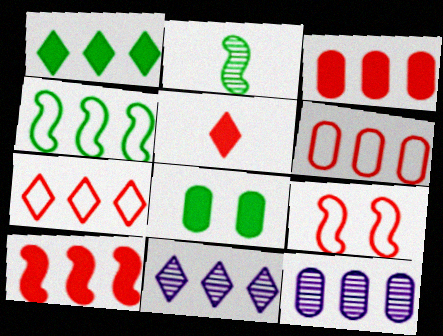[[1, 7, 11], 
[3, 4, 11]]